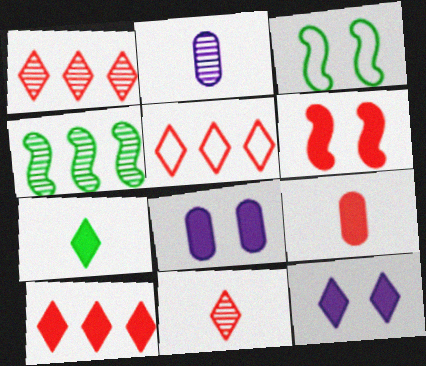[[1, 5, 10], 
[2, 3, 10], 
[6, 9, 10], 
[7, 10, 12]]